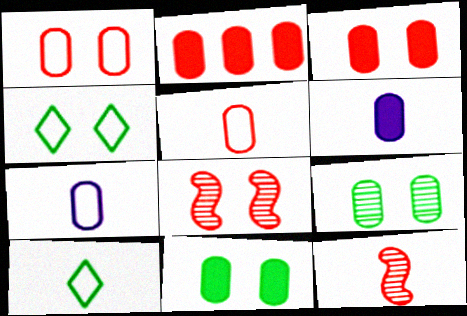[[2, 6, 11], 
[2, 7, 9], 
[6, 10, 12]]